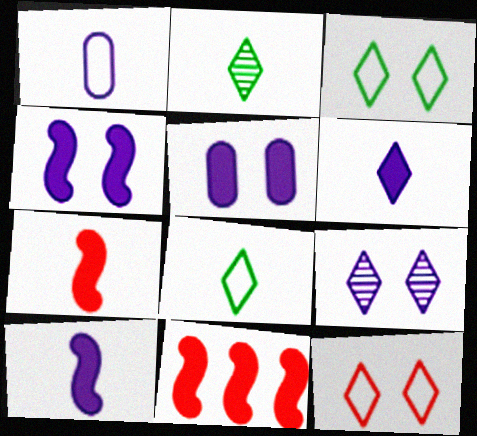[[1, 2, 7]]